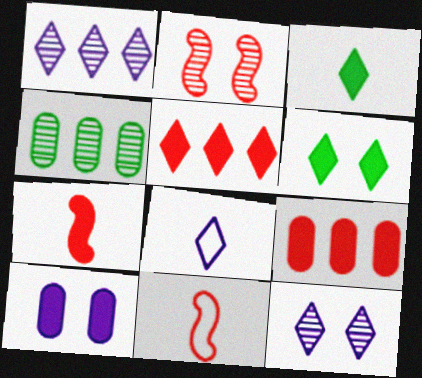[]